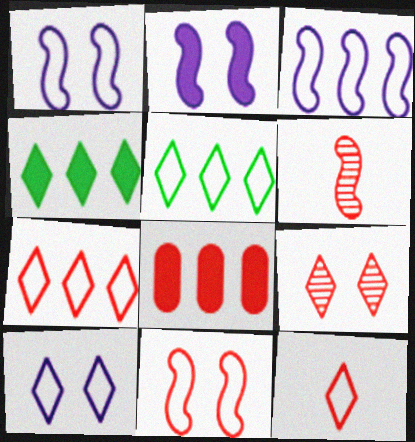[[5, 10, 12]]